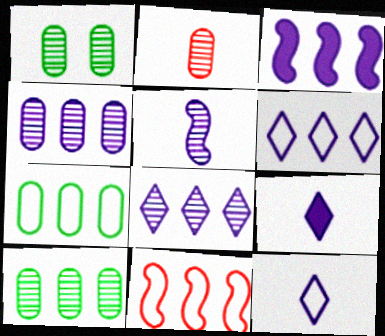[[1, 2, 4], 
[1, 9, 11], 
[3, 4, 6], 
[6, 7, 11]]